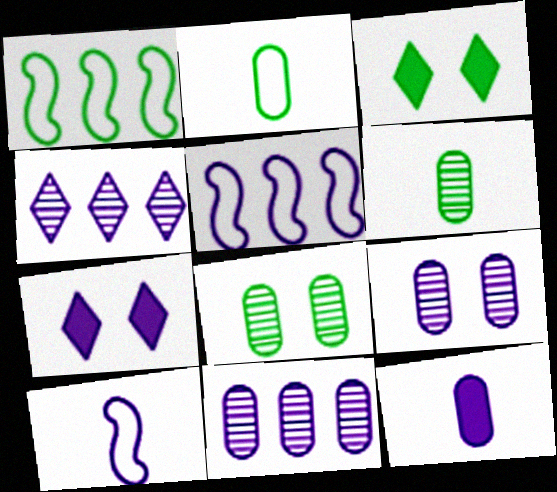[[1, 3, 6], 
[7, 10, 11]]